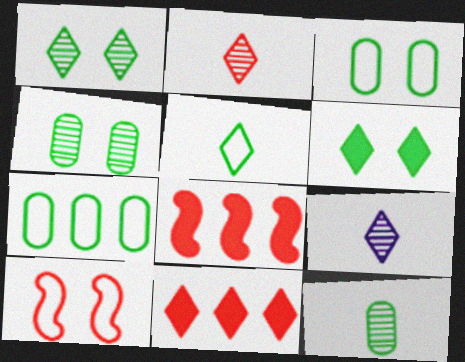[[3, 8, 9]]